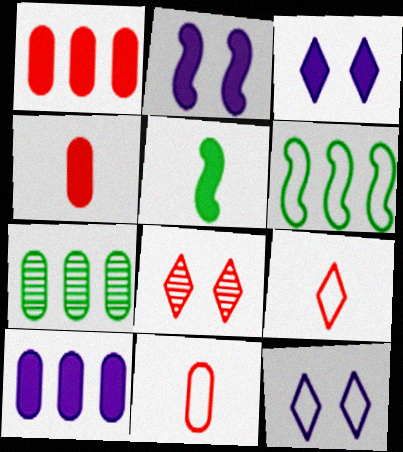[[1, 3, 5], 
[2, 7, 9], 
[6, 11, 12]]